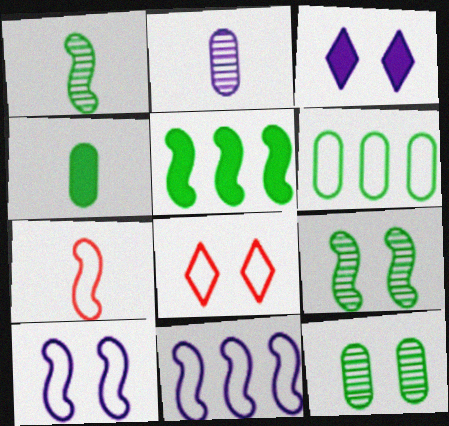[[2, 3, 11], 
[2, 5, 8], 
[4, 6, 12]]